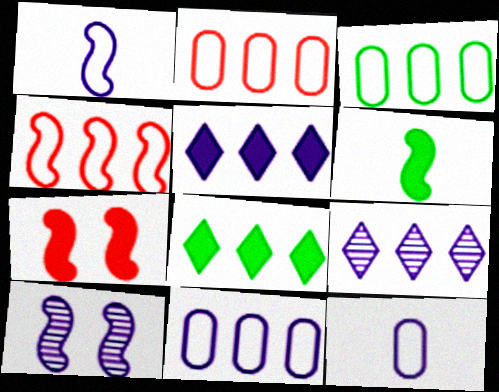[[2, 3, 11], 
[4, 6, 10], 
[5, 10, 12]]